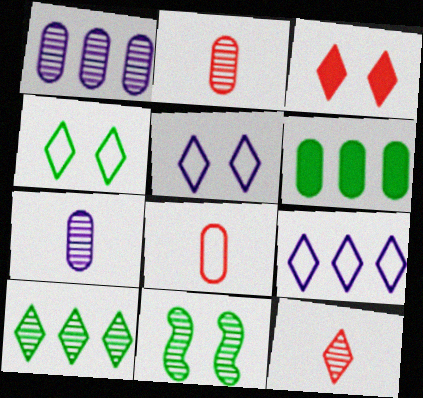[[1, 11, 12]]